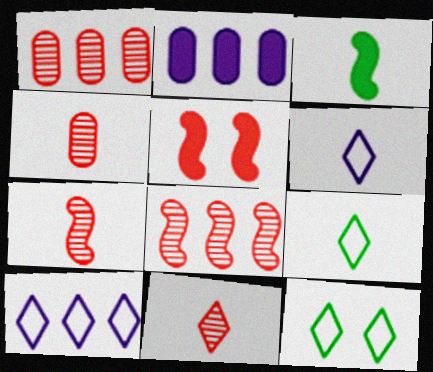[[2, 7, 12], 
[3, 4, 6], 
[4, 7, 11]]